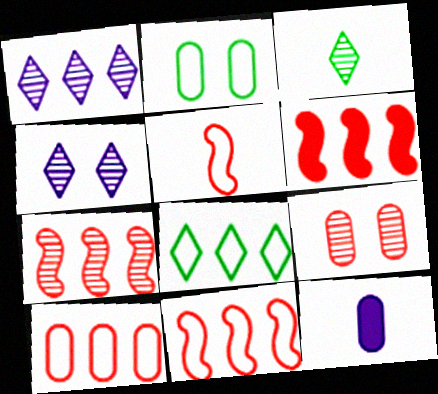[[3, 5, 12], 
[6, 7, 11]]